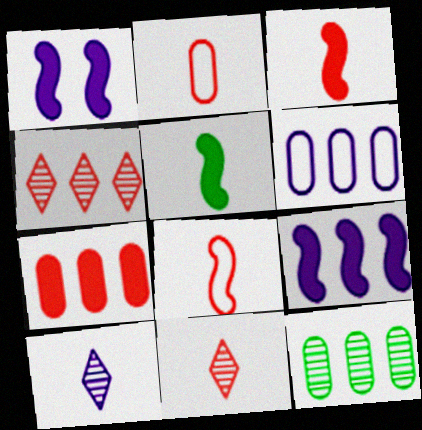[[1, 6, 10], 
[2, 3, 11], 
[2, 5, 10], 
[6, 7, 12]]